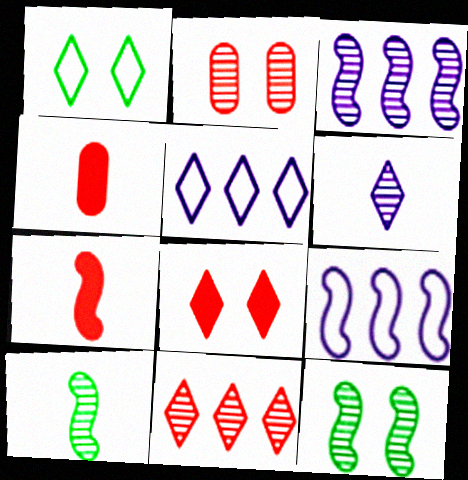[[1, 3, 4], 
[4, 5, 12], 
[7, 9, 12]]